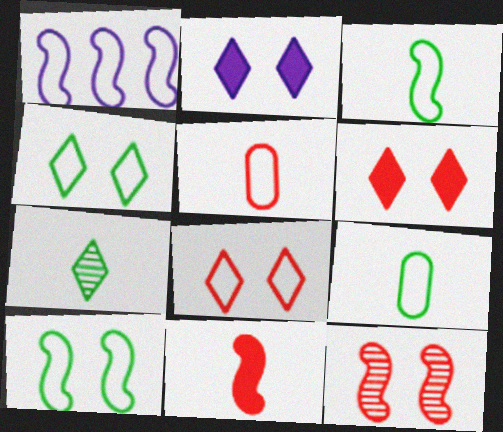[[1, 4, 5], 
[1, 8, 9]]